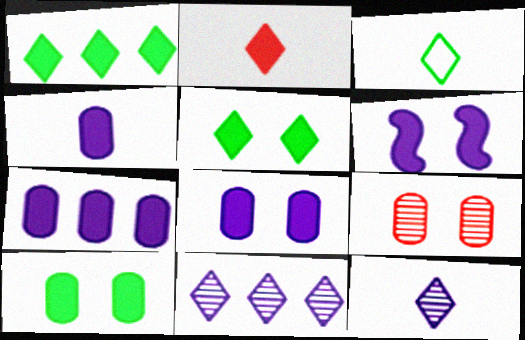[[2, 3, 12], 
[4, 7, 8]]